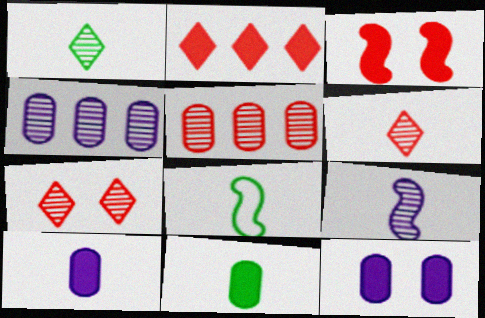[[1, 8, 11], 
[6, 8, 10]]